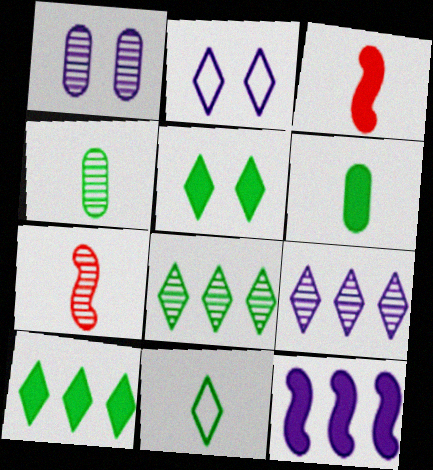[[1, 7, 8], 
[5, 8, 11]]